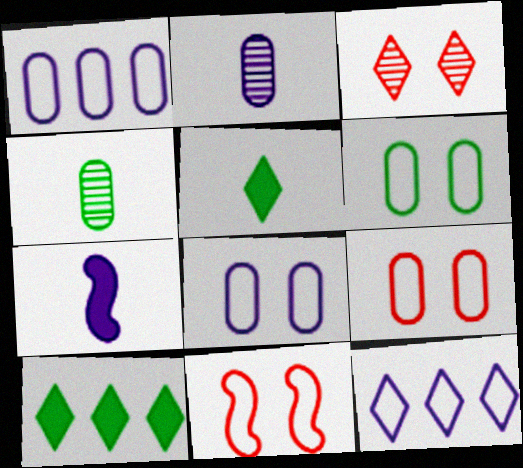[[2, 10, 11], 
[3, 5, 12], 
[6, 8, 9]]